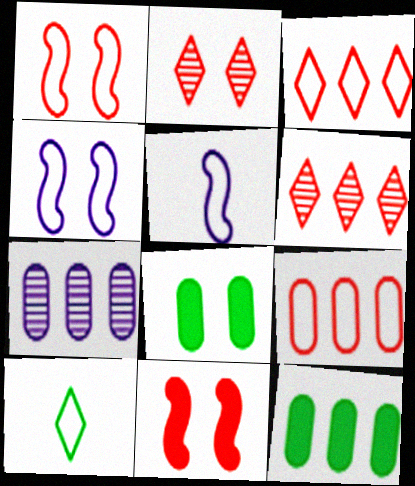[[2, 4, 8], 
[2, 5, 12], 
[4, 9, 10], 
[5, 6, 8], 
[7, 9, 12], 
[7, 10, 11]]